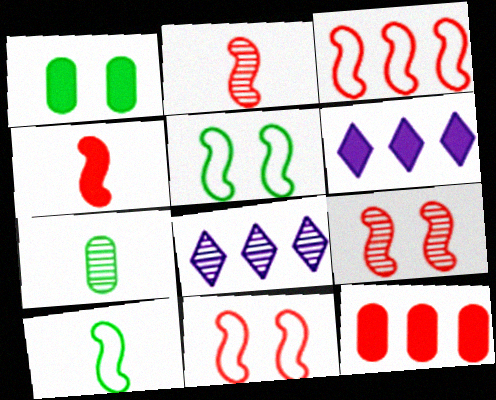[[1, 4, 6], 
[3, 4, 9], 
[6, 7, 11], 
[7, 8, 9]]